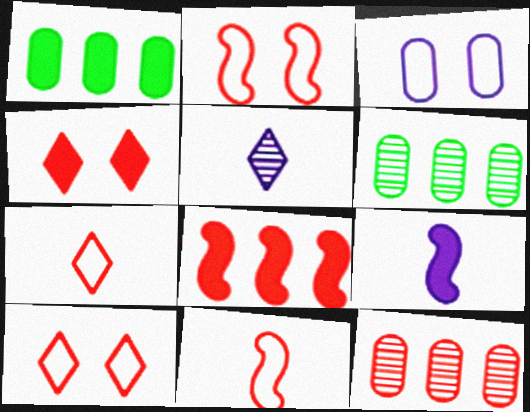[[1, 2, 5], 
[1, 4, 9], 
[4, 11, 12], 
[6, 9, 10]]